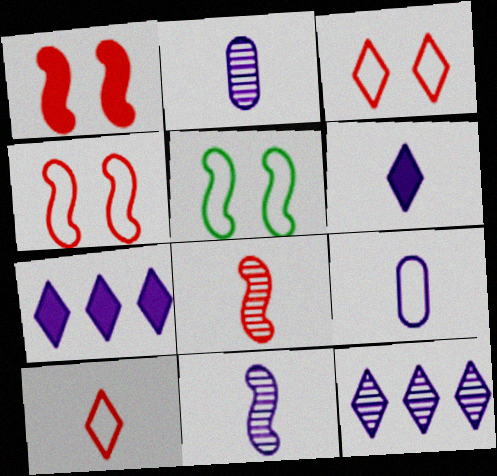[[6, 9, 11]]